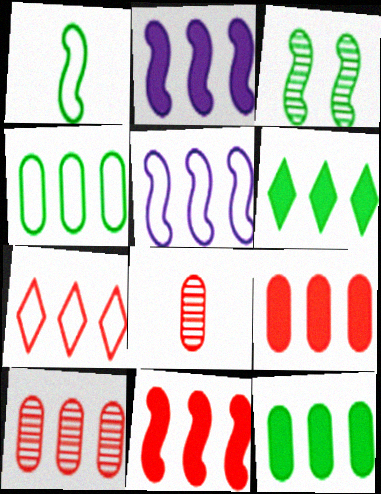[[2, 6, 9], 
[4, 5, 7], 
[5, 6, 10], 
[7, 10, 11]]